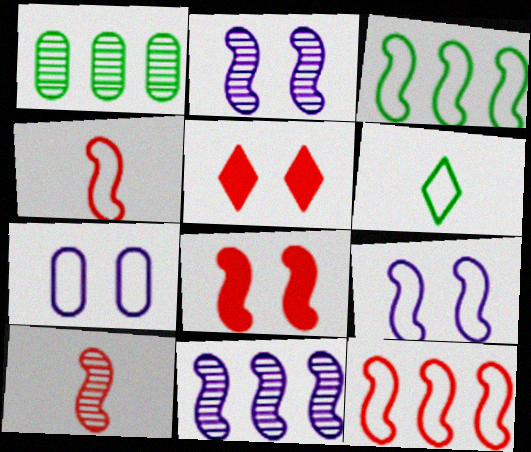[[3, 4, 9], 
[6, 7, 12], 
[8, 10, 12]]